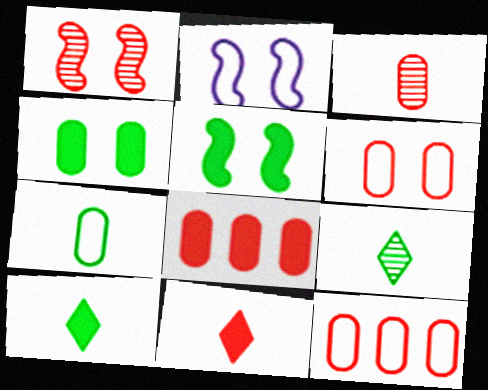[[1, 2, 5], 
[1, 11, 12], 
[2, 8, 9], 
[3, 6, 8]]